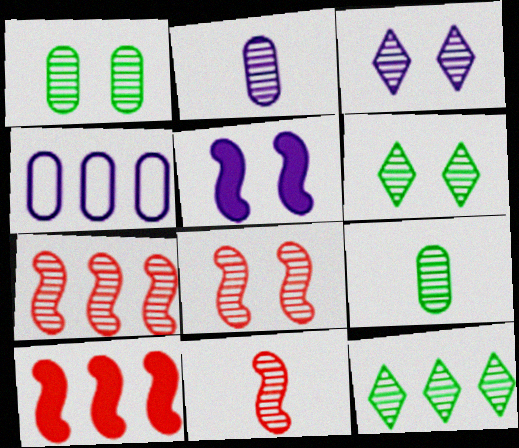[[1, 3, 8], 
[2, 6, 7], 
[2, 8, 12], 
[3, 7, 9], 
[4, 10, 12], 
[7, 8, 11]]